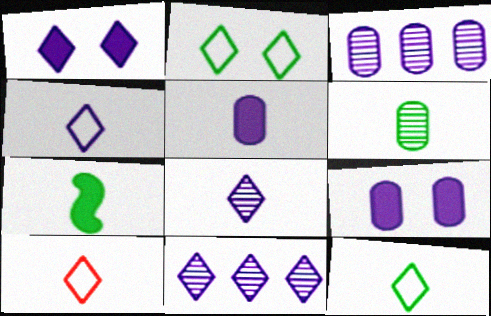[[1, 4, 11], 
[4, 10, 12], 
[6, 7, 12]]